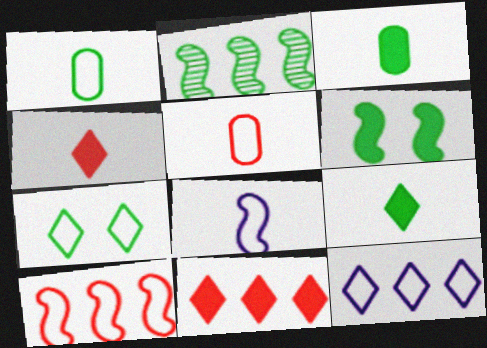[[2, 3, 7]]